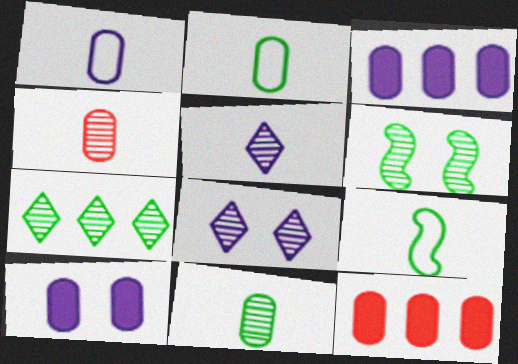[[6, 7, 11], 
[8, 9, 12]]